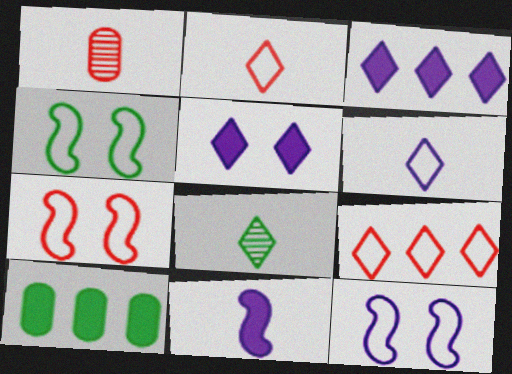[[1, 3, 4], 
[4, 7, 12], 
[4, 8, 10], 
[5, 8, 9]]